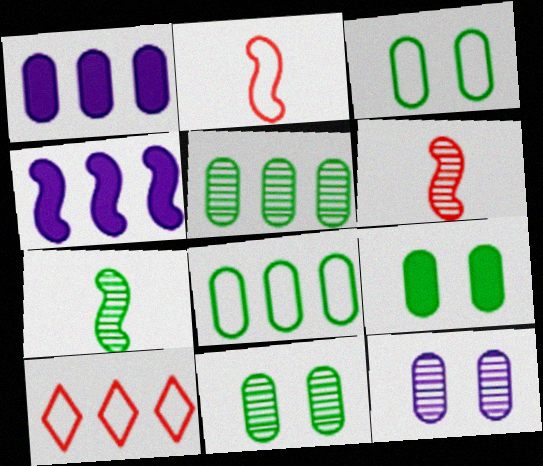[[3, 9, 11], 
[4, 5, 10]]